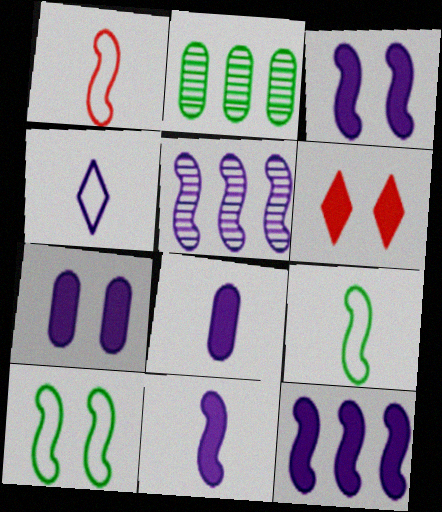[[3, 11, 12], 
[4, 5, 7]]